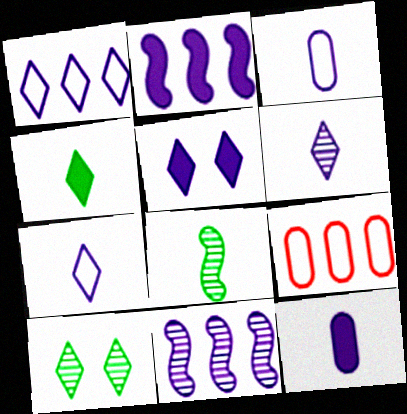[[1, 5, 6], 
[2, 5, 12], 
[3, 5, 11], 
[5, 8, 9]]